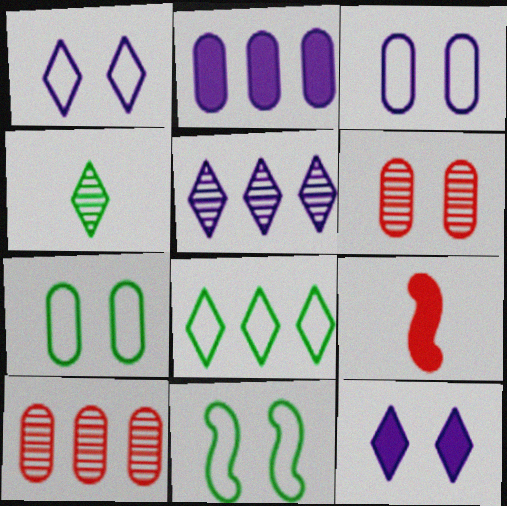[[5, 7, 9], 
[6, 11, 12]]